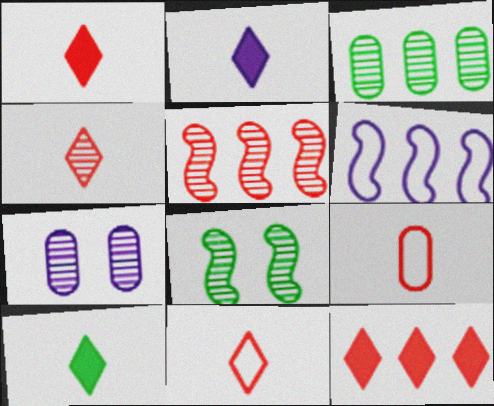[[1, 2, 10], 
[1, 4, 11], 
[2, 6, 7], 
[3, 6, 12]]